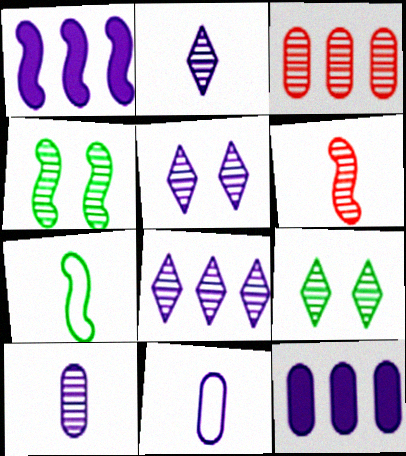[[1, 5, 11], 
[2, 3, 4], 
[2, 5, 8]]